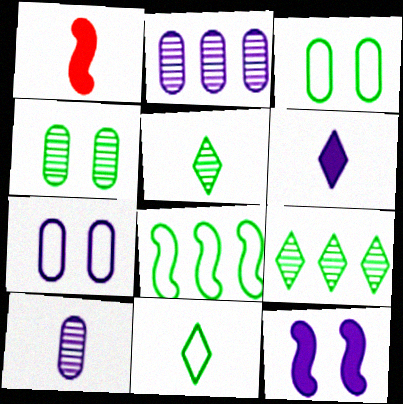[[1, 7, 9], 
[1, 10, 11], 
[3, 8, 11]]